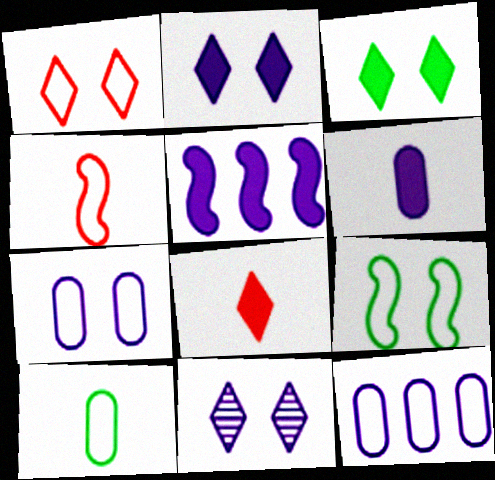[[1, 3, 11], 
[1, 7, 9], 
[2, 5, 6]]